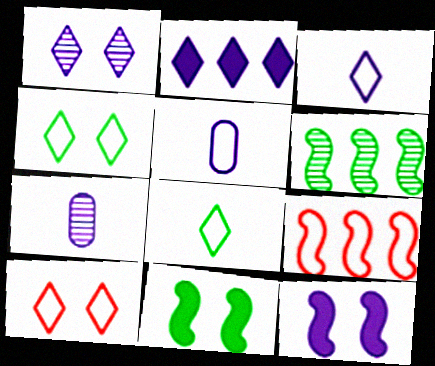[[1, 2, 3], 
[4, 5, 9]]